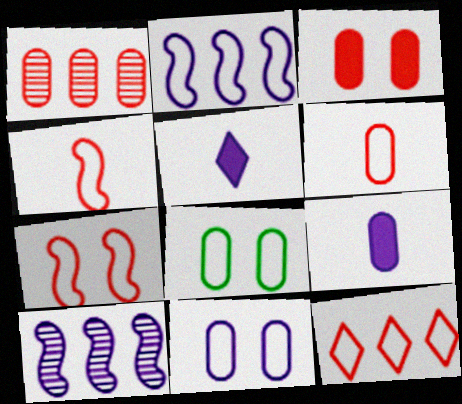[[1, 3, 6], 
[1, 8, 9], 
[5, 10, 11], 
[6, 7, 12]]